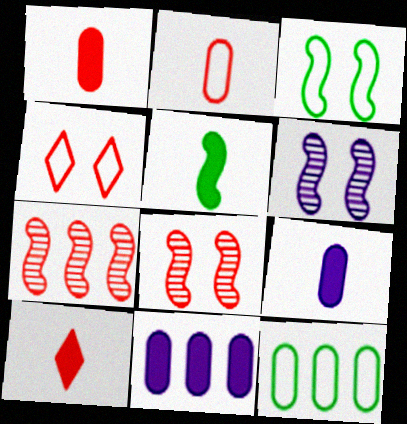[[1, 4, 7], 
[5, 9, 10], 
[6, 10, 12]]